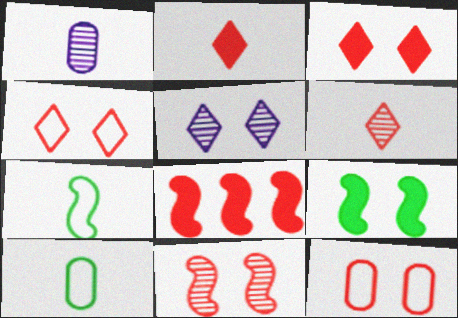[[1, 2, 7], 
[3, 11, 12], 
[5, 8, 10], 
[5, 9, 12], 
[6, 8, 12]]